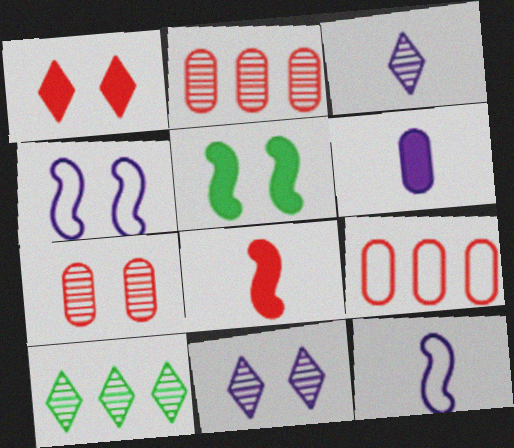[[3, 5, 9], 
[3, 6, 12]]